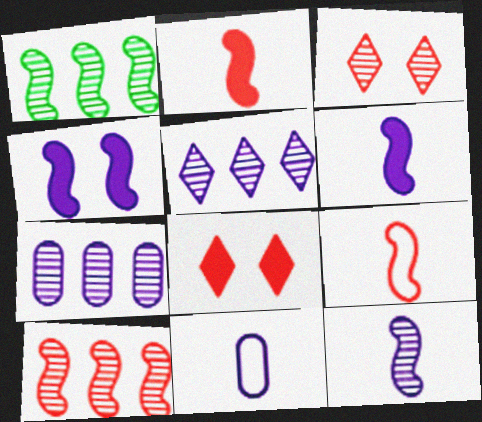[[1, 4, 9], 
[1, 8, 11], 
[4, 5, 11]]